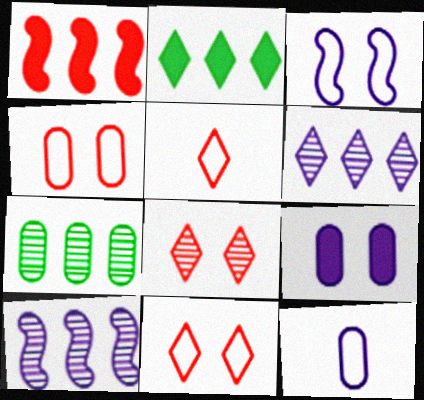[]